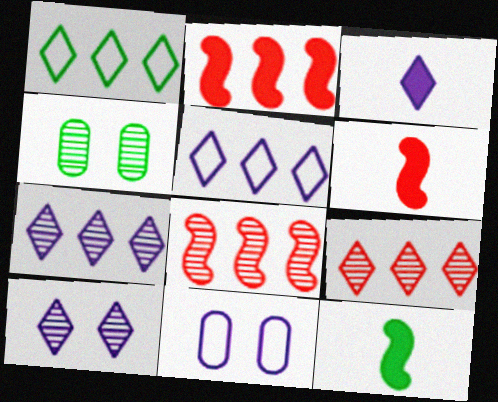[[1, 4, 12], 
[3, 5, 10], 
[4, 5, 6], 
[9, 11, 12]]